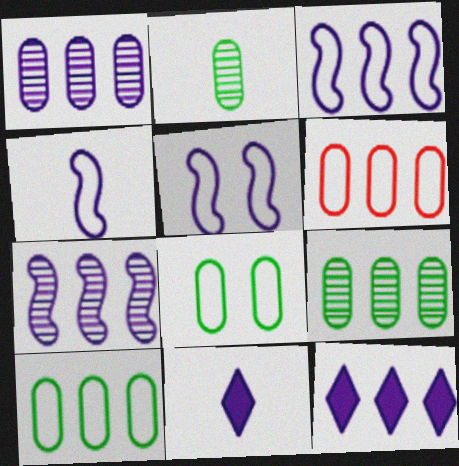[[1, 3, 12], 
[1, 5, 11], 
[3, 4, 5]]